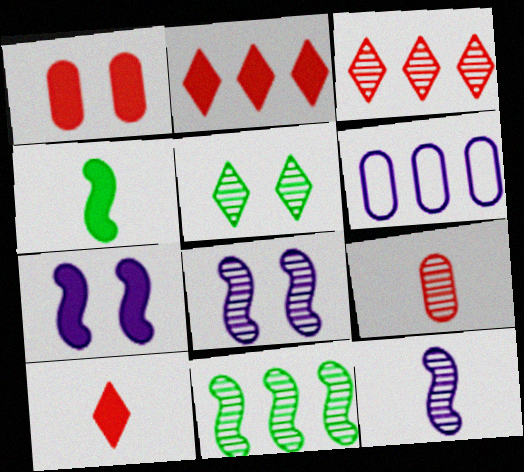[[2, 6, 11]]